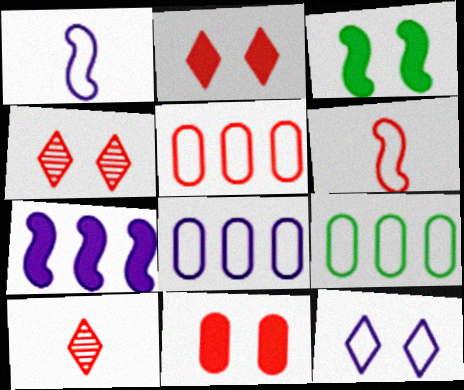[[1, 8, 12], 
[3, 8, 10], 
[5, 8, 9], 
[6, 9, 12]]